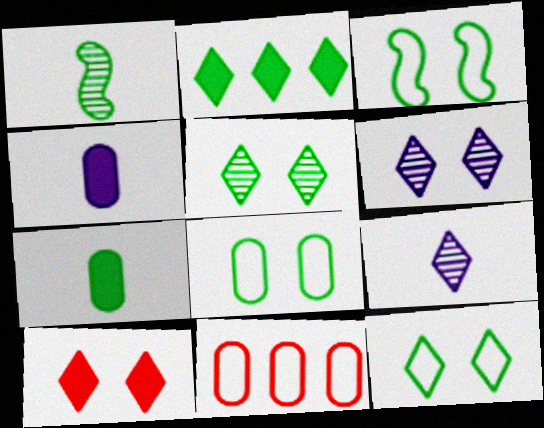[[1, 2, 8], 
[3, 8, 12], 
[6, 10, 12]]